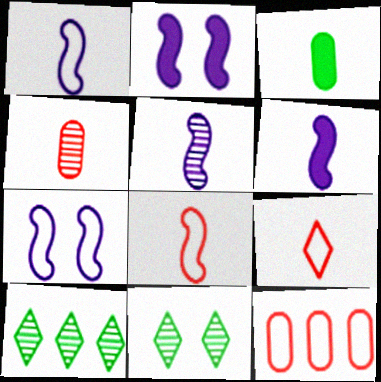[[1, 5, 6], 
[3, 5, 9], 
[6, 11, 12]]